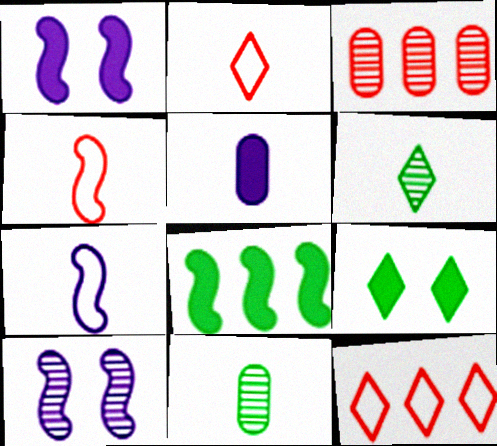[[1, 11, 12], 
[3, 6, 10], 
[3, 7, 9], 
[4, 5, 6], 
[4, 8, 10]]